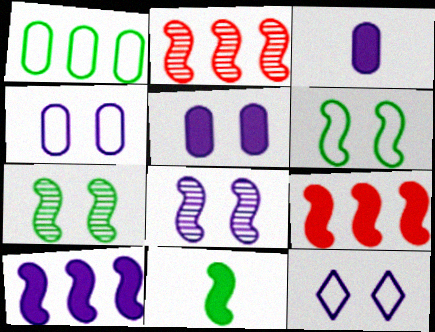[[5, 8, 12]]